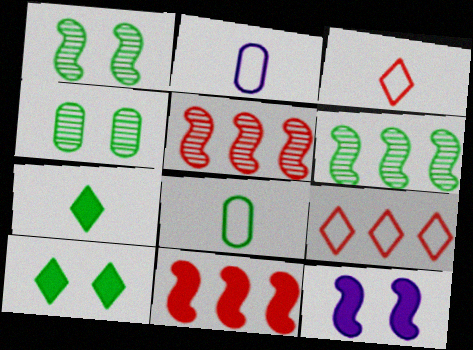[[2, 5, 10], 
[6, 8, 10]]